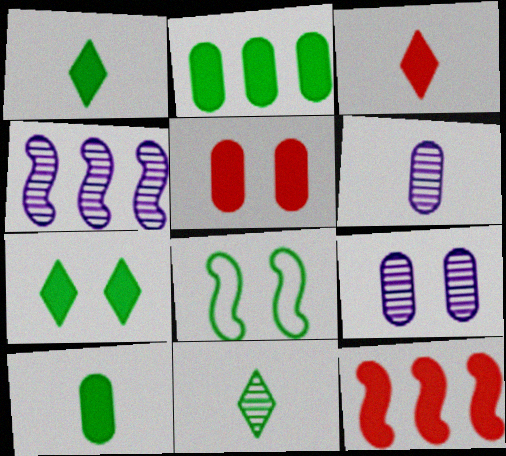[[2, 8, 11], 
[3, 5, 12]]